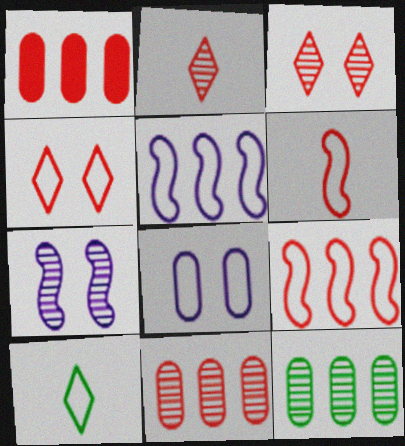[[1, 3, 6], 
[1, 7, 10], 
[2, 7, 12], 
[8, 9, 10]]